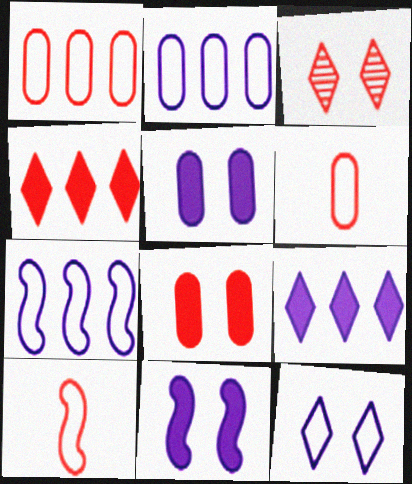[]